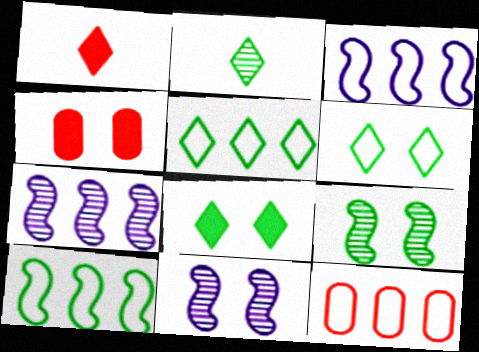[[2, 3, 4], 
[2, 5, 8], 
[3, 5, 12], 
[4, 6, 11]]